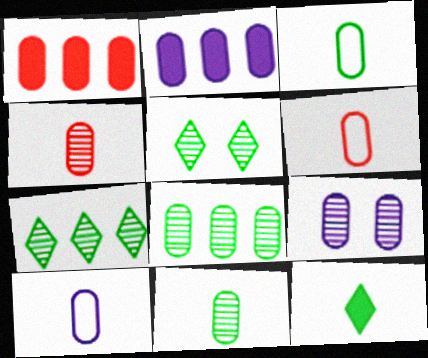[[1, 3, 9], 
[2, 9, 10], 
[3, 6, 10], 
[4, 8, 9]]